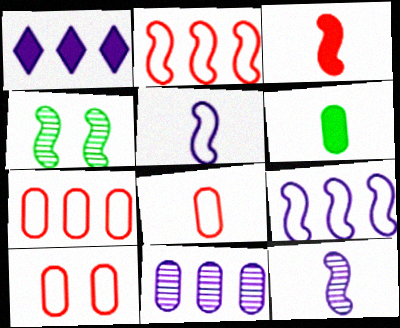[[1, 4, 8], 
[1, 9, 11], 
[3, 4, 9], 
[6, 10, 11], 
[7, 8, 10]]